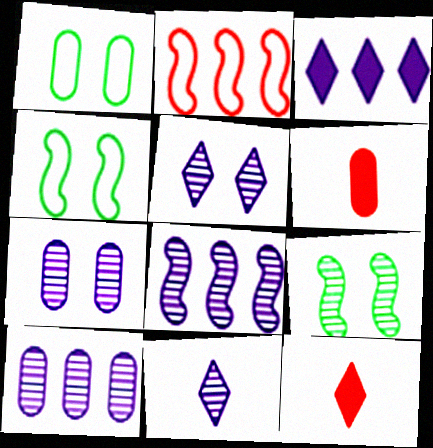[[1, 6, 10], 
[1, 8, 12], 
[4, 10, 12], 
[7, 8, 11]]